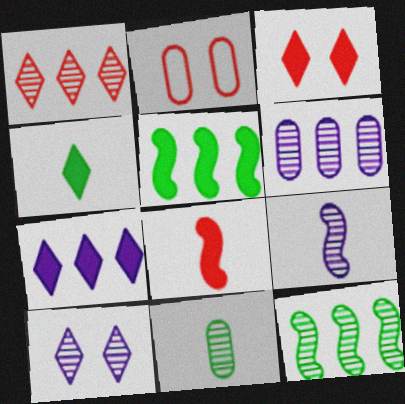[[1, 2, 8], 
[1, 6, 12], 
[3, 4, 7], 
[6, 9, 10]]